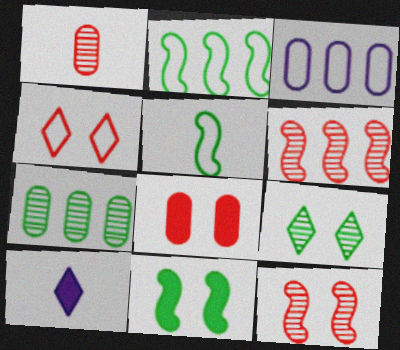[[1, 5, 10], 
[3, 4, 5], 
[4, 8, 12]]